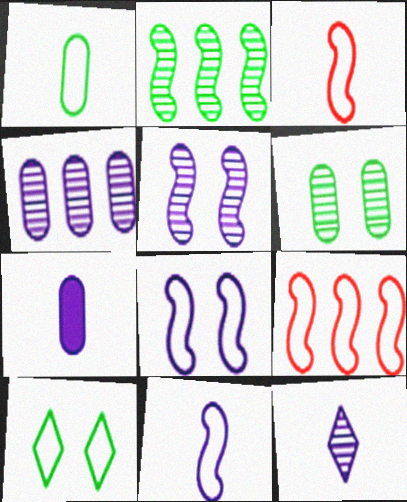[[4, 5, 12], 
[7, 11, 12]]